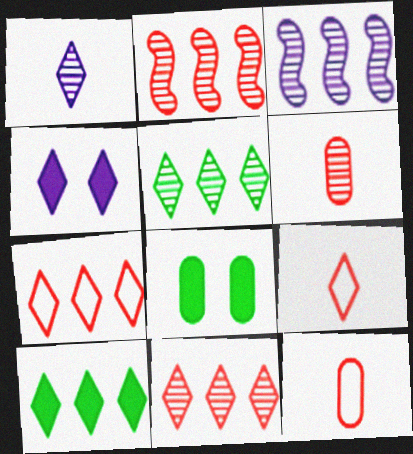[[3, 8, 9], 
[4, 5, 9]]